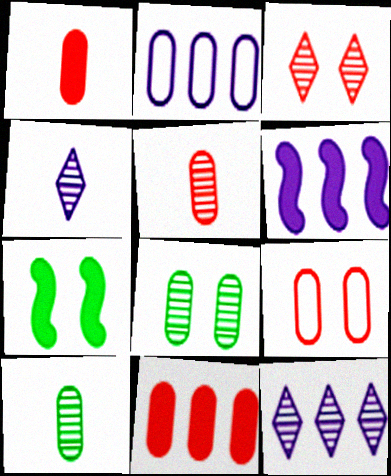[[1, 2, 8], 
[2, 6, 12], 
[5, 9, 11]]